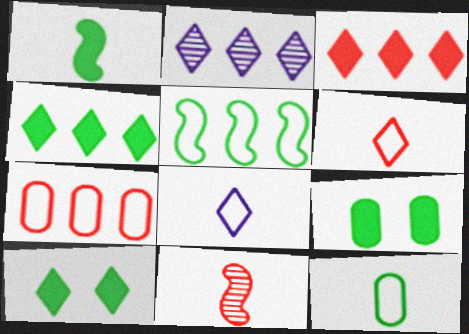[[1, 4, 9], 
[2, 6, 10]]